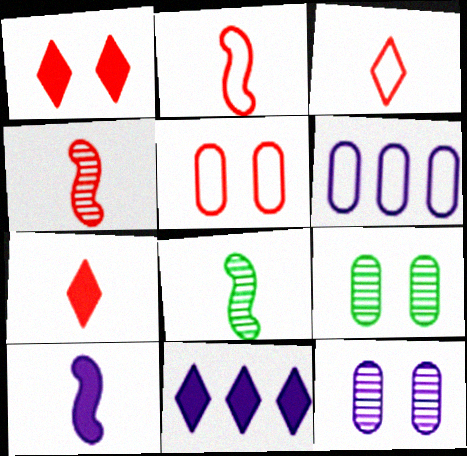[[1, 6, 8], 
[2, 8, 10], 
[2, 9, 11], 
[5, 8, 11]]